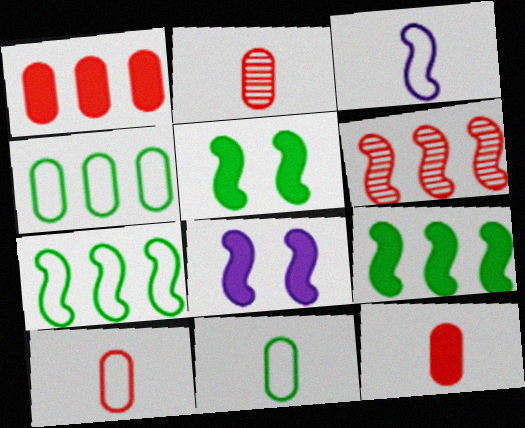[[2, 10, 12], 
[3, 5, 6]]